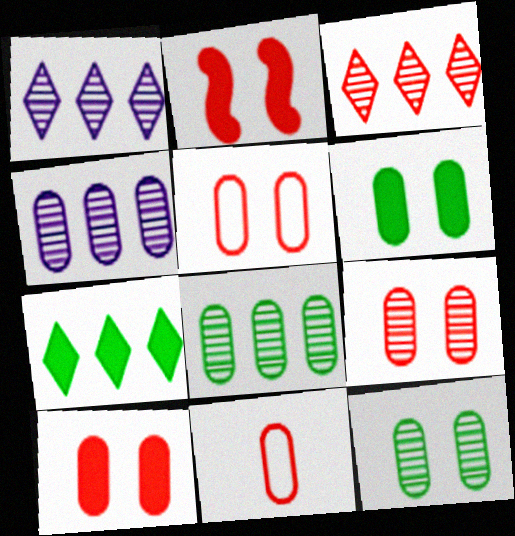[[2, 3, 11], 
[4, 6, 11], 
[5, 9, 10]]